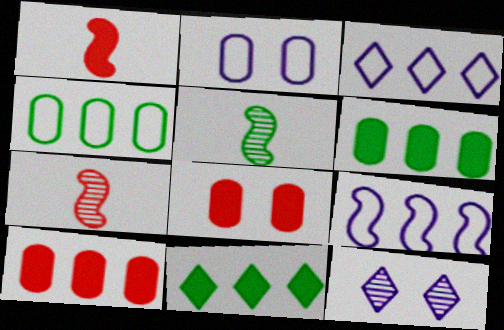[[1, 4, 12], 
[2, 7, 11], 
[3, 5, 8]]